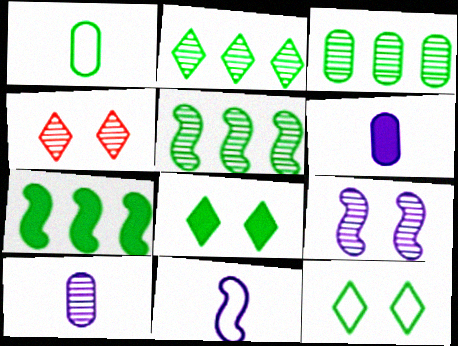[[1, 5, 8], 
[2, 3, 5], 
[4, 5, 10]]